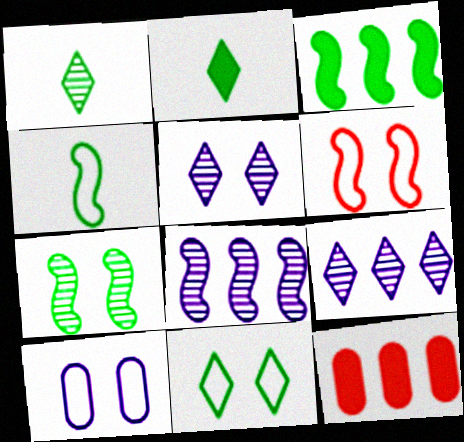[[3, 4, 7], 
[4, 5, 12], 
[6, 10, 11]]